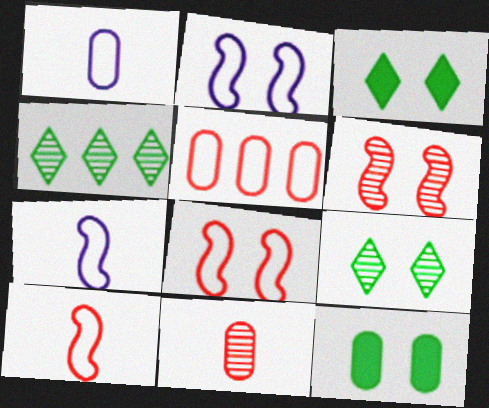[]